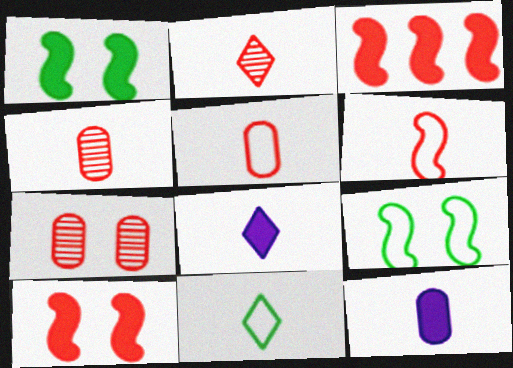[[2, 8, 11]]